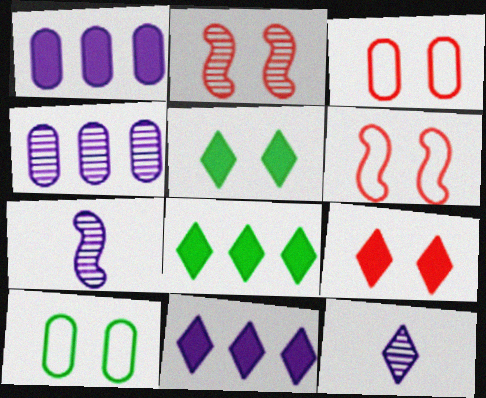[[2, 3, 9], 
[3, 7, 8]]